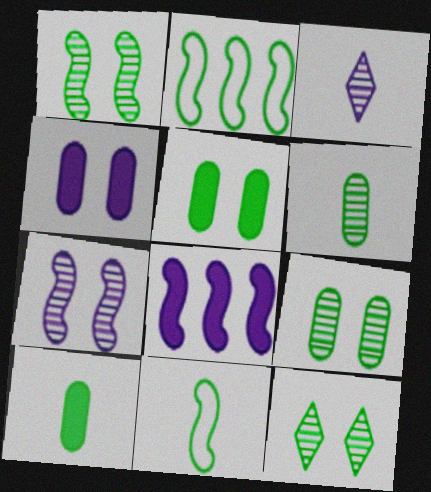[[1, 9, 12], 
[2, 10, 12]]